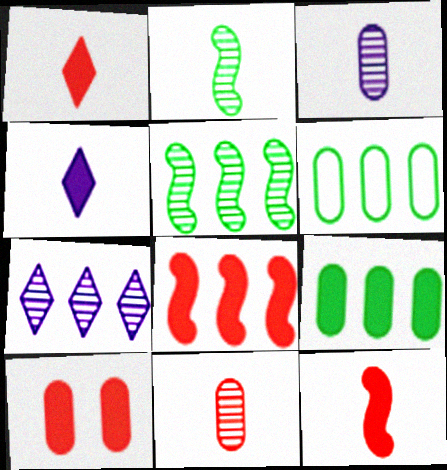[[1, 8, 10], 
[3, 6, 10], 
[6, 7, 8]]